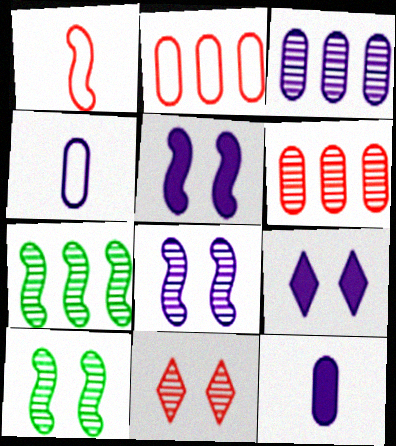[[1, 5, 7]]